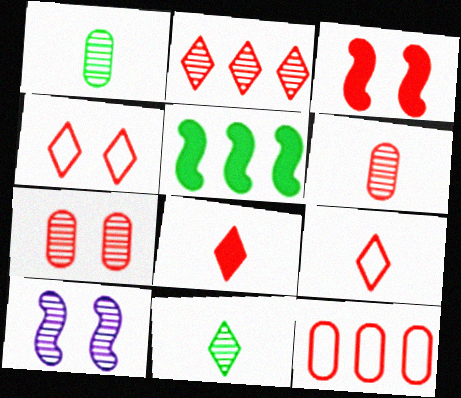[[1, 2, 10], 
[2, 4, 8], 
[3, 4, 7]]